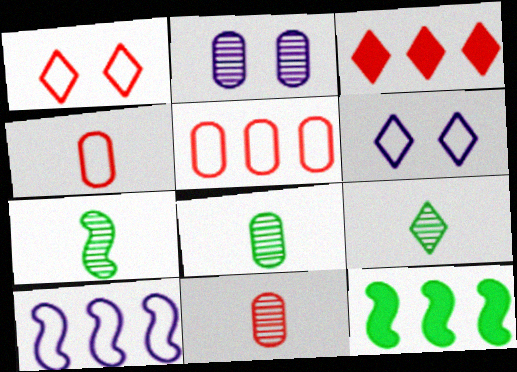[[3, 6, 9], 
[6, 11, 12], 
[7, 8, 9]]